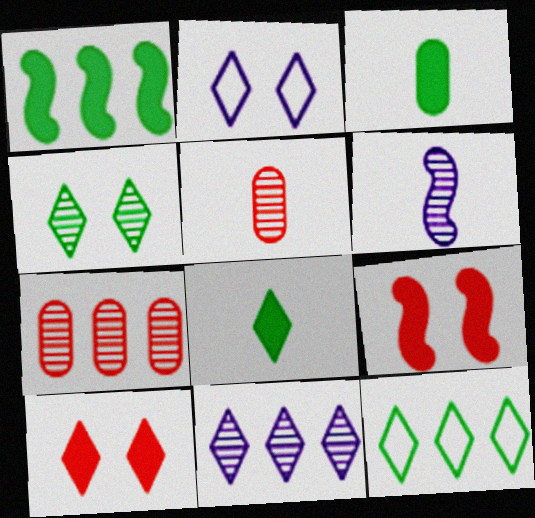[[1, 2, 5], 
[2, 4, 10], 
[4, 6, 7], 
[4, 8, 12]]